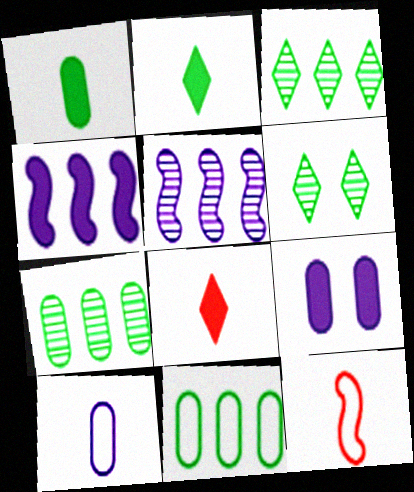[[3, 9, 12]]